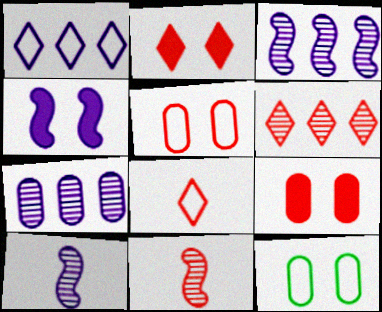[[2, 6, 8]]